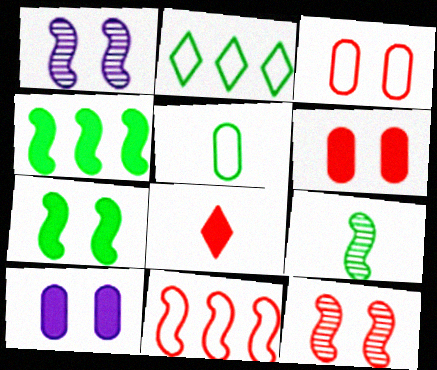[[4, 8, 10]]